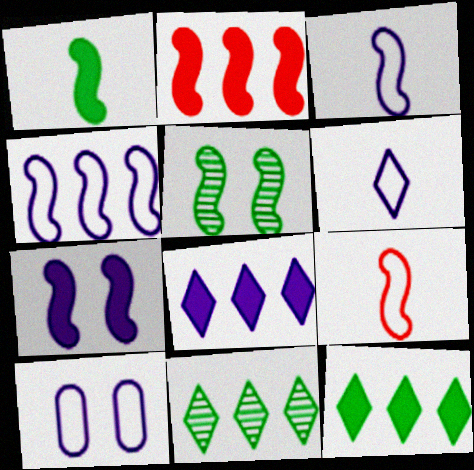[[1, 2, 7], 
[2, 3, 5], 
[4, 6, 10]]